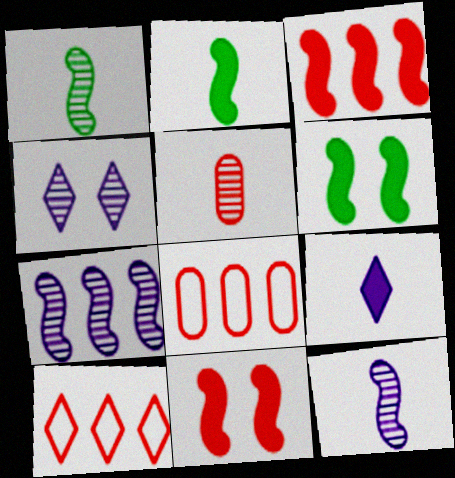[[2, 4, 8], 
[5, 10, 11]]